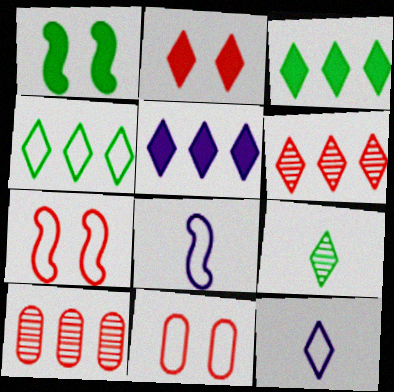[[1, 10, 12], 
[4, 5, 6], 
[4, 8, 11]]